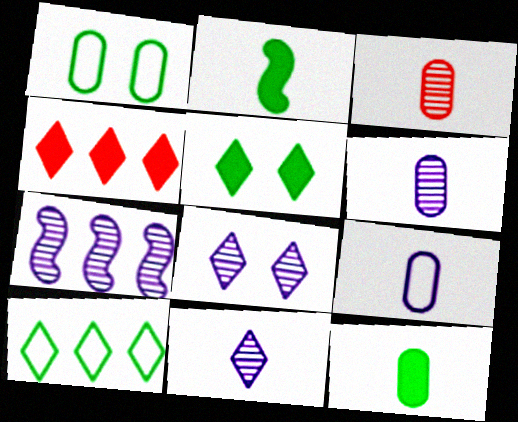[[3, 9, 12], 
[6, 7, 8]]